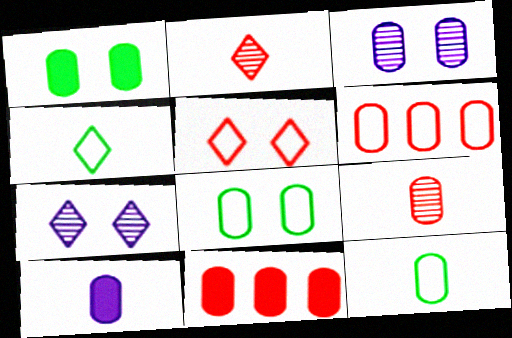[[1, 10, 11], 
[3, 11, 12], 
[9, 10, 12]]